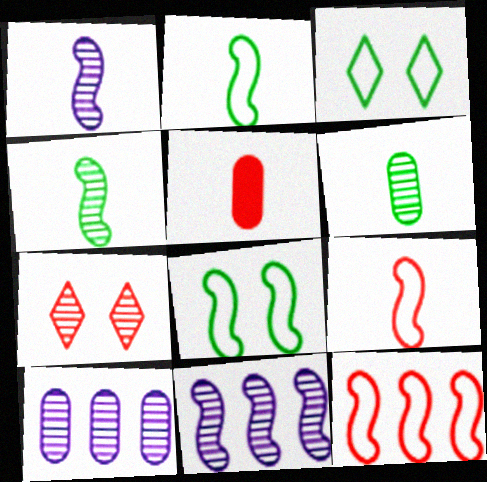[[3, 5, 11], 
[4, 7, 10], 
[5, 7, 12], 
[6, 7, 11]]